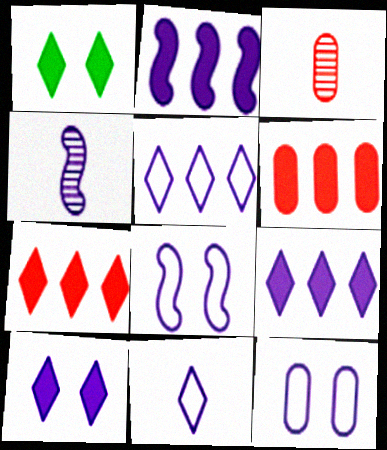[[2, 4, 8], 
[4, 9, 12]]